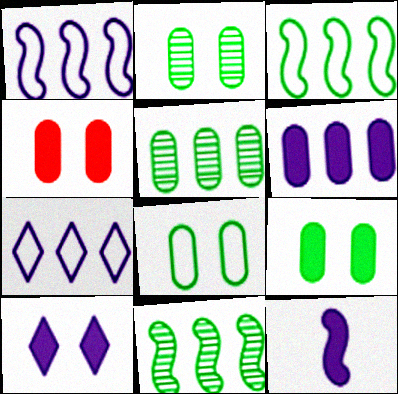[[2, 8, 9], 
[6, 10, 12]]